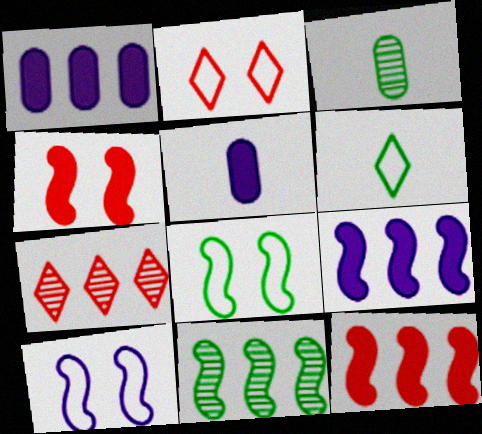[[2, 3, 9], 
[2, 5, 11], 
[5, 7, 8]]